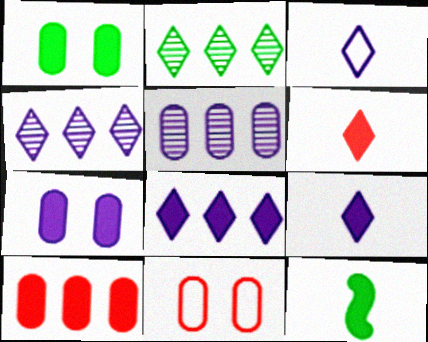[[4, 11, 12]]